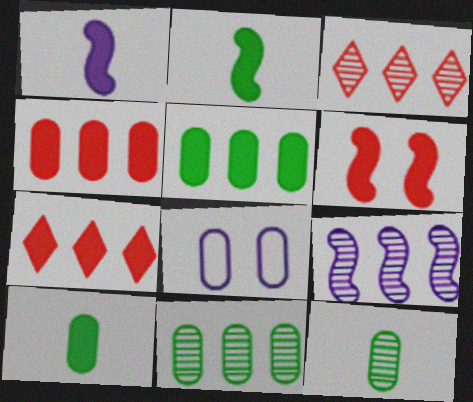[[2, 3, 8], 
[3, 9, 11], 
[4, 8, 12]]